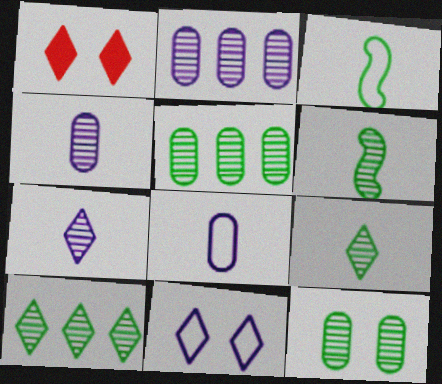[[1, 2, 3], 
[6, 10, 12]]